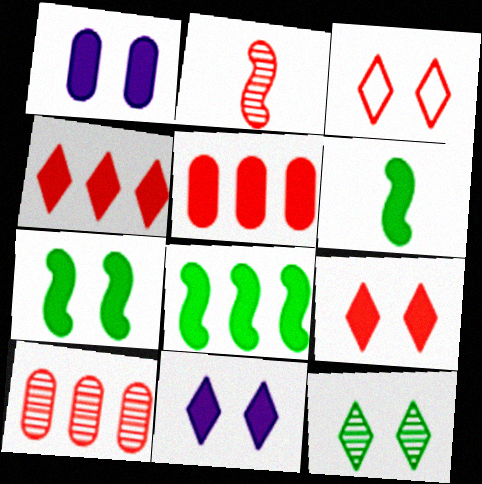[[1, 4, 6], 
[1, 7, 9], 
[2, 3, 5], 
[3, 11, 12], 
[5, 6, 11], 
[6, 7, 8]]